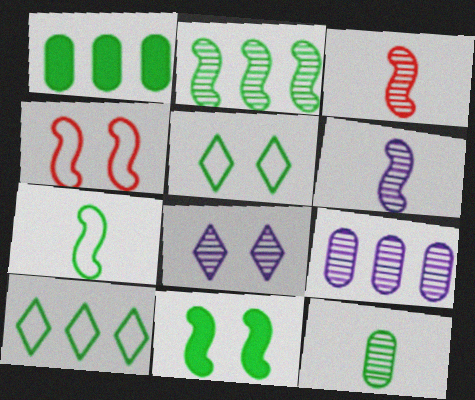[[1, 2, 10], 
[2, 7, 11], 
[6, 8, 9], 
[10, 11, 12]]